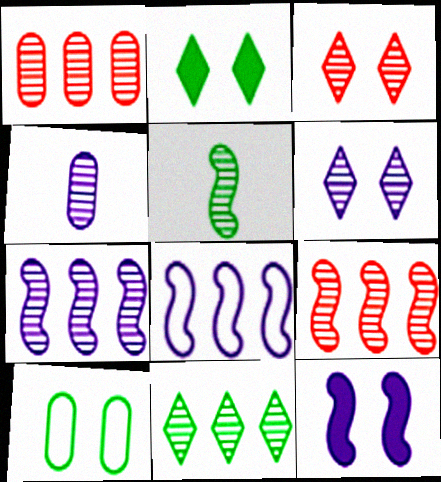[[1, 5, 6], 
[1, 7, 11], 
[3, 10, 12], 
[4, 6, 7]]